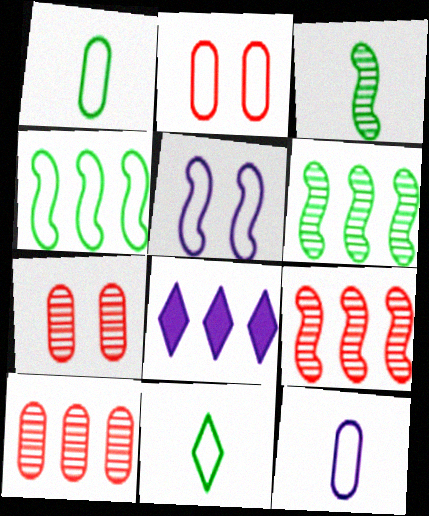[[2, 3, 8], 
[4, 8, 10]]